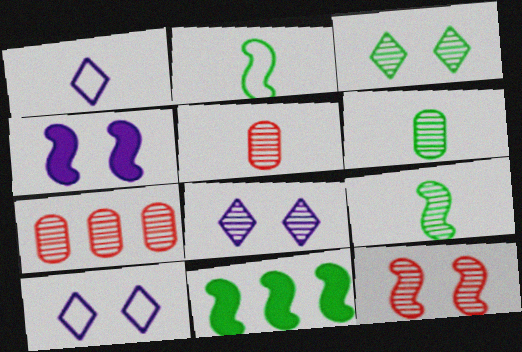[[5, 10, 11], 
[7, 8, 9]]